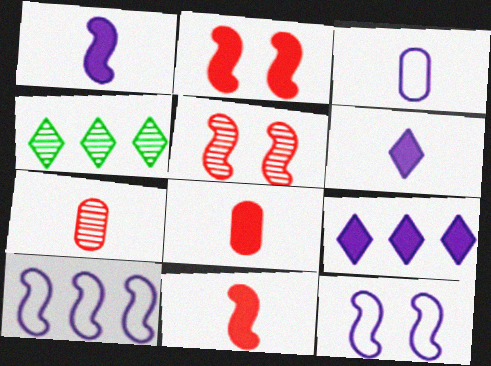[[2, 3, 4], 
[4, 8, 12]]